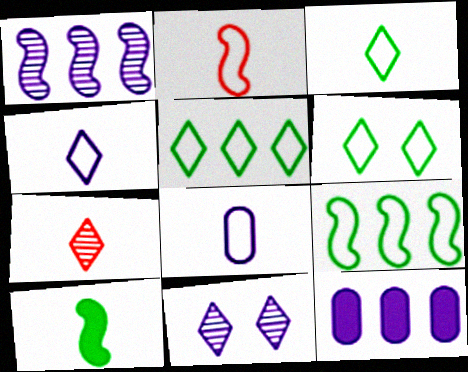[[2, 3, 8], 
[3, 5, 6], 
[7, 8, 10]]